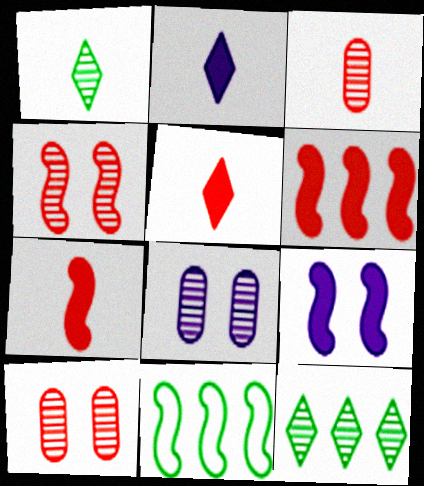[[2, 10, 11], 
[5, 8, 11]]